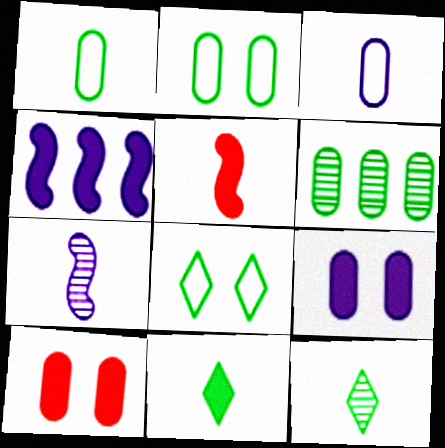[[3, 5, 12], 
[3, 6, 10], 
[4, 10, 11]]